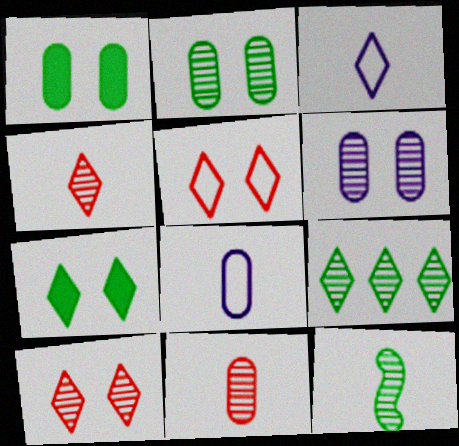[[2, 9, 12]]